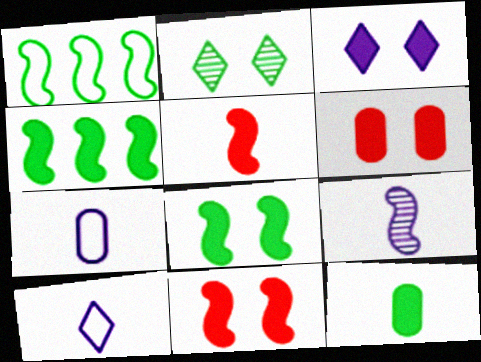[[1, 2, 12], 
[1, 9, 11], 
[3, 6, 8]]